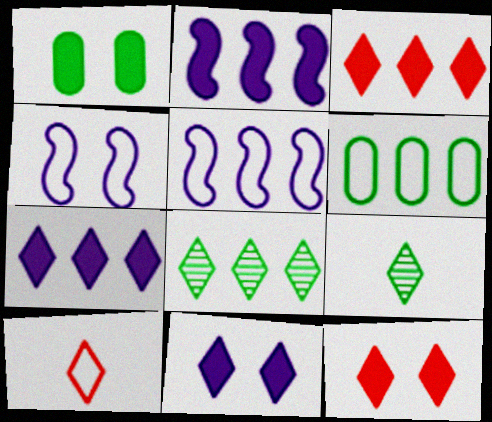[[4, 6, 10], 
[8, 10, 11]]